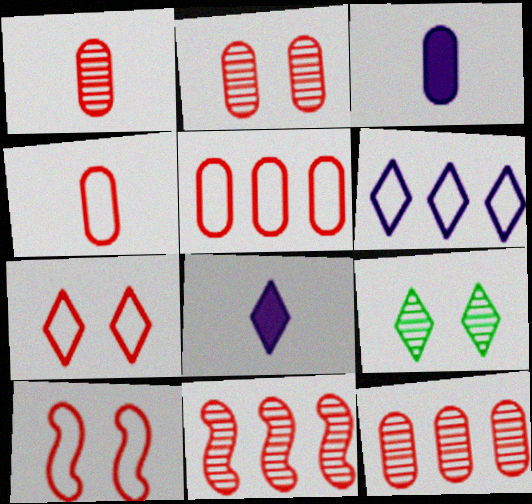[[1, 2, 12]]